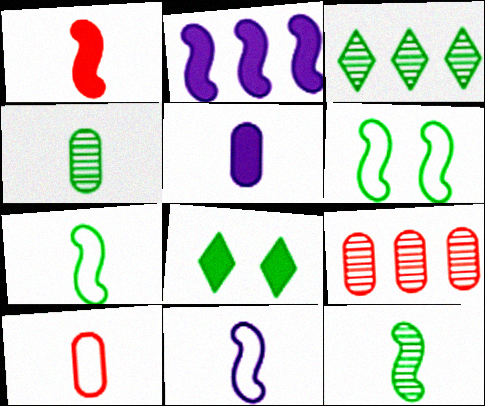[[1, 11, 12], 
[4, 5, 10], 
[8, 9, 11]]